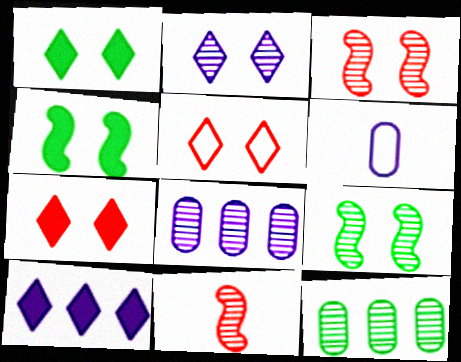[[1, 2, 5], 
[2, 11, 12]]